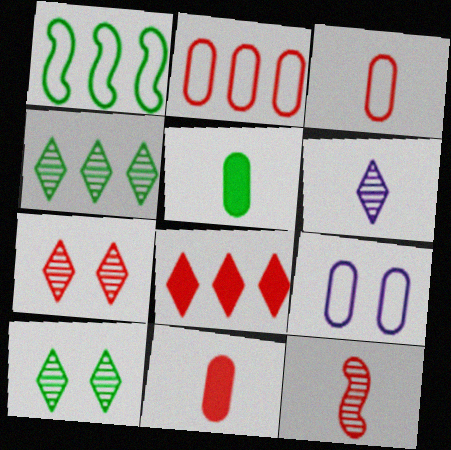[[1, 5, 10], 
[4, 6, 7]]